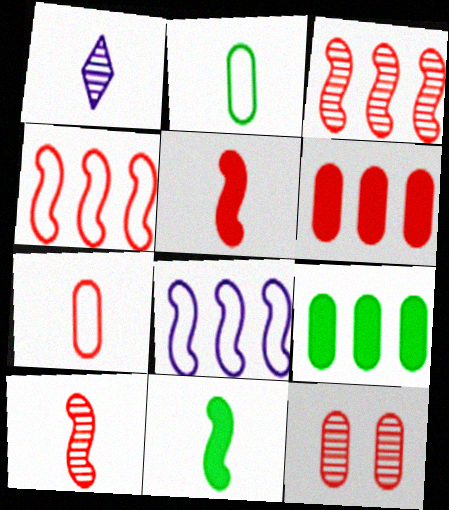[[1, 2, 5], 
[1, 7, 11], 
[6, 7, 12]]